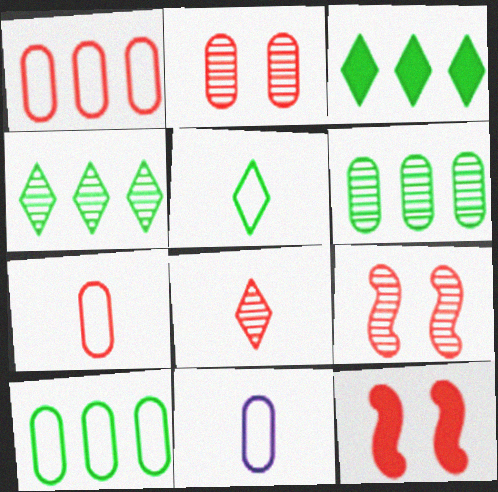[[1, 8, 12], 
[3, 9, 11], 
[4, 11, 12]]